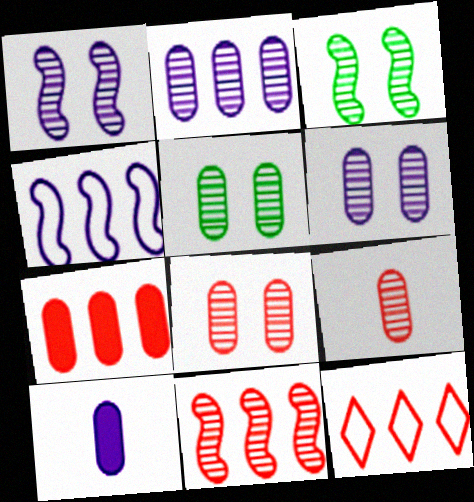[[2, 5, 9], 
[3, 10, 12], 
[5, 6, 8], 
[7, 11, 12]]